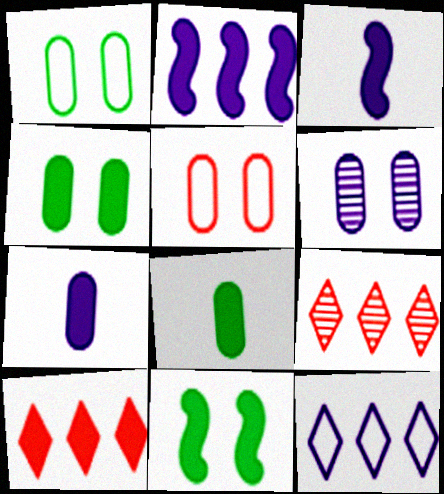[[1, 3, 9], 
[3, 4, 10], 
[3, 6, 12], 
[4, 5, 6], 
[7, 10, 11]]